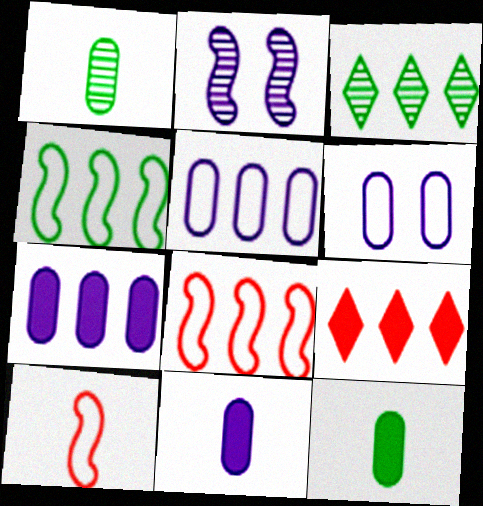[[3, 7, 8]]